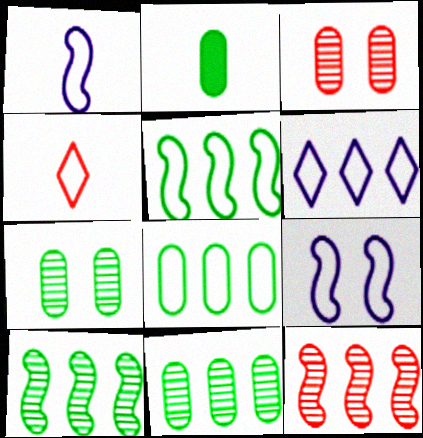[[2, 7, 8], 
[4, 8, 9]]